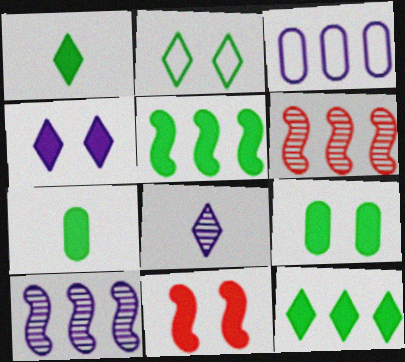[[1, 5, 9], 
[3, 6, 12], 
[4, 9, 11]]